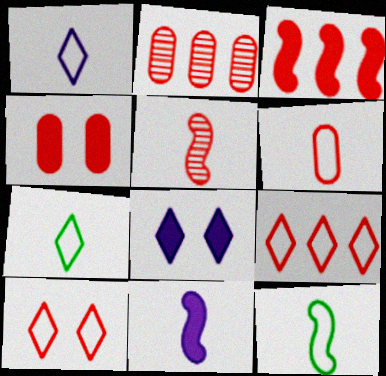[[1, 6, 12], 
[2, 3, 9], 
[2, 4, 6], 
[2, 8, 12], 
[4, 5, 9], 
[5, 11, 12]]